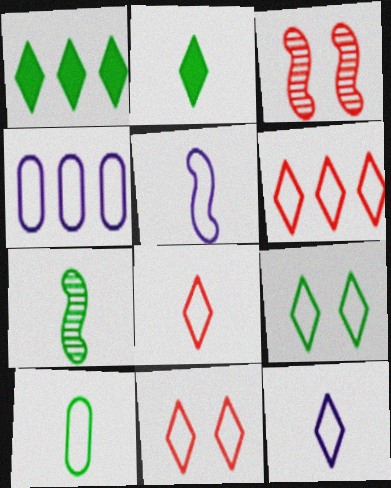[[2, 3, 4], 
[2, 7, 10], 
[5, 8, 10], 
[6, 8, 11], 
[6, 9, 12]]